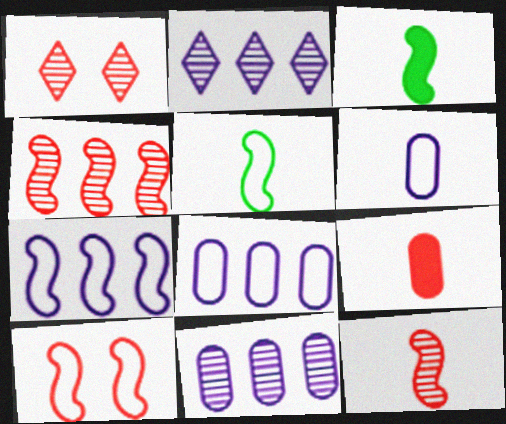[[1, 3, 8], 
[5, 7, 10]]